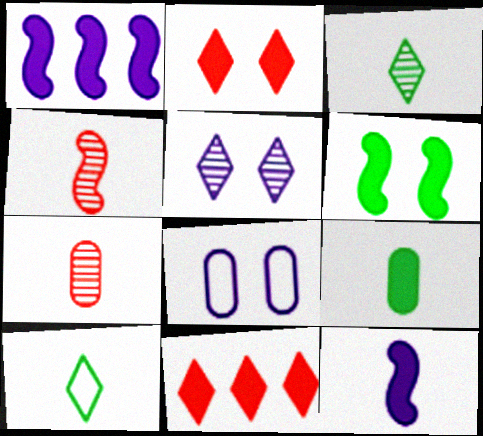[[1, 2, 9], 
[5, 10, 11], 
[7, 10, 12]]